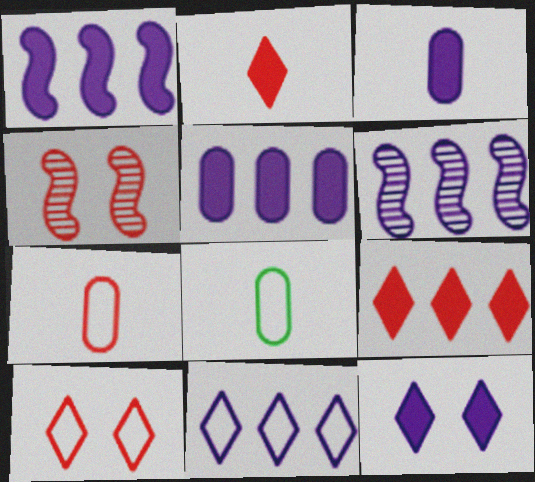[[1, 3, 12], 
[4, 7, 9], 
[5, 6, 11]]